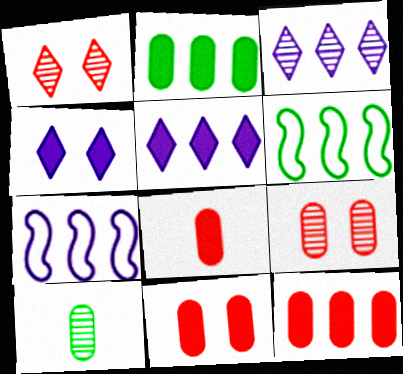[[3, 6, 12], 
[8, 11, 12]]